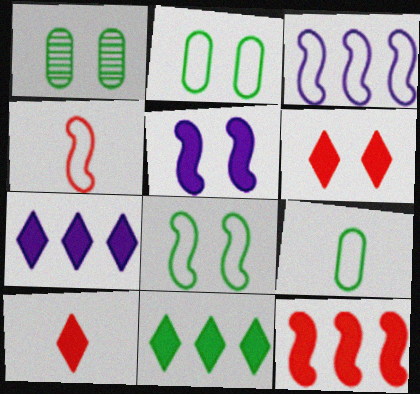[[1, 3, 10], 
[1, 4, 7], 
[3, 4, 8]]